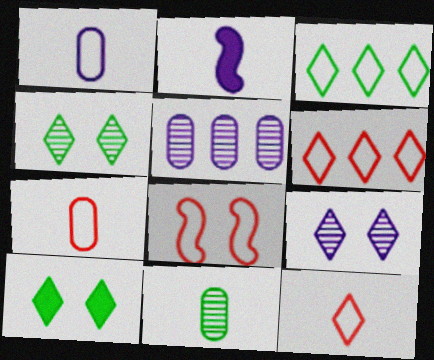[[1, 3, 8], 
[2, 11, 12], 
[6, 7, 8]]